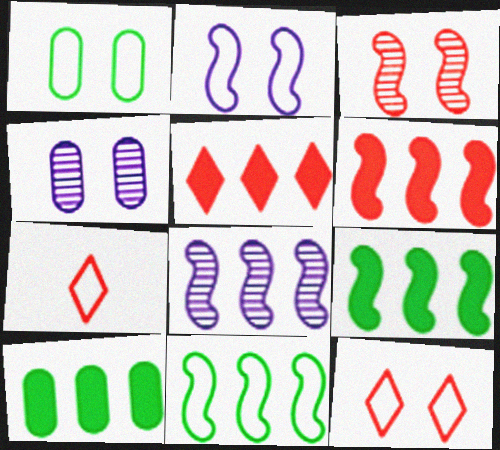[[1, 2, 12], 
[4, 7, 9], 
[6, 8, 11]]